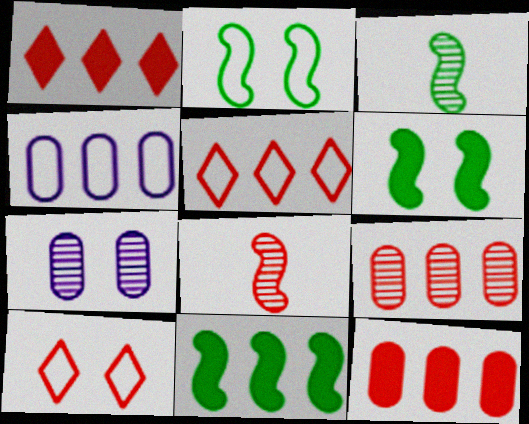[[2, 3, 11], 
[6, 7, 10], 
[8, 10, 12]]